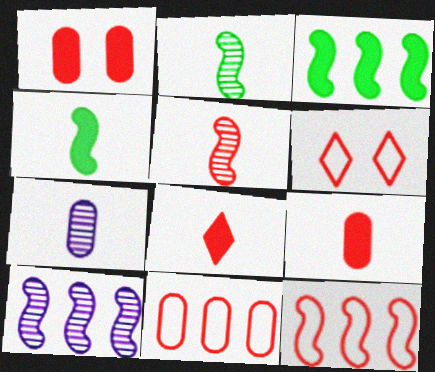[[3, 6, 7], 
[3, 10, 12]]